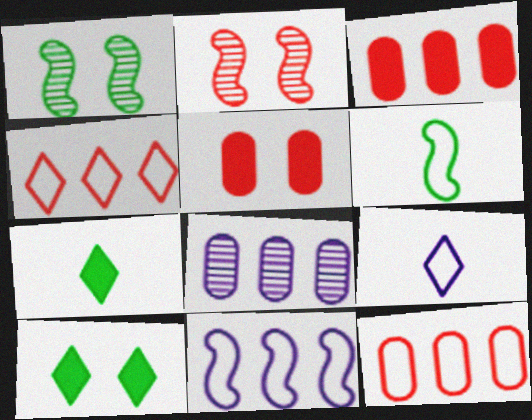[[1, 3, 9]]